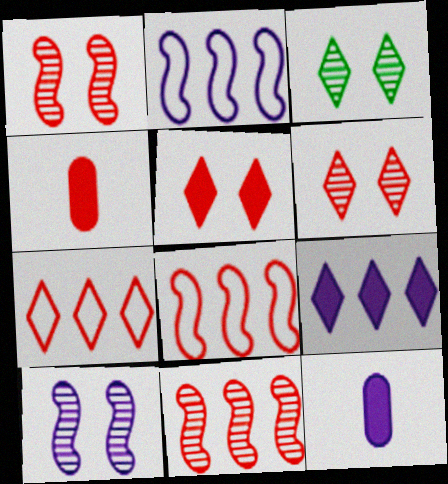[[1, 4, 7], 
[2, 3, 4], 
[3, 8, 12], 
[4, 6, 8]]